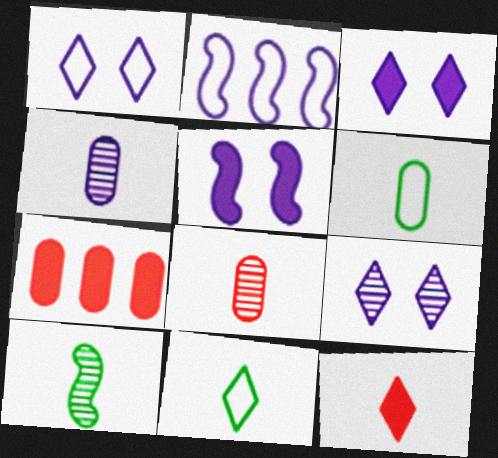[[1, 3, 9], 
[1, 7, 10], 
[2, 3, 4]]